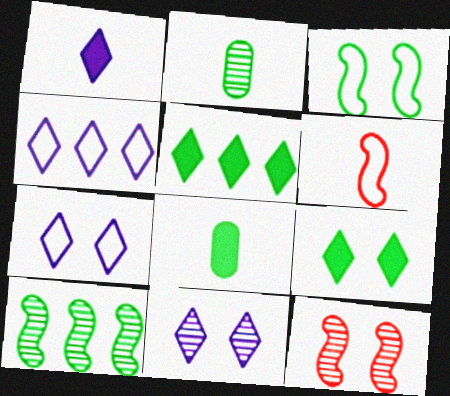[[1, 2, 6], 
[1, 4, 11], 
[2, 3, 5], 
[4, 8, 12]]